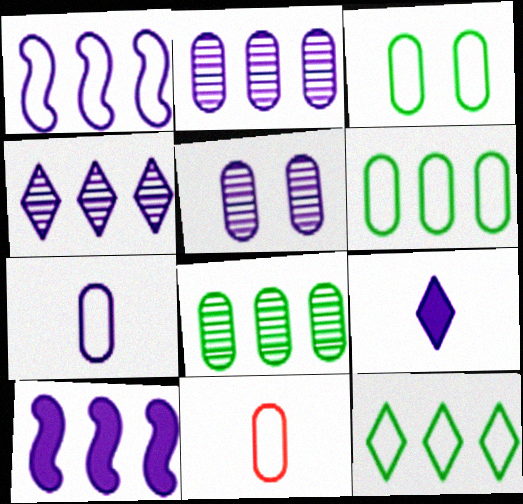[[1, 5, 9]]